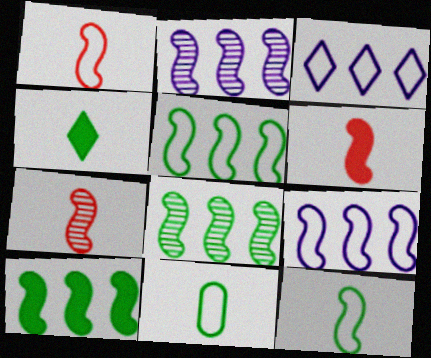[[1, 6, 7], 
[5, 8, 10]]